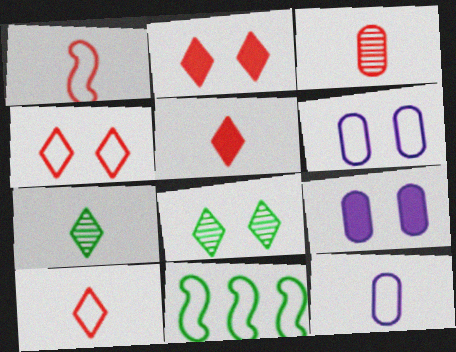[[1, 3, 5], 
[4, 11, 12], 
[6, 10, 11]]